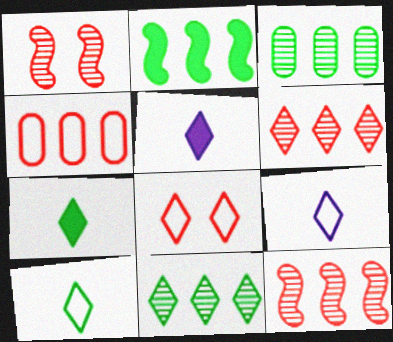[[5, 8, 11]]